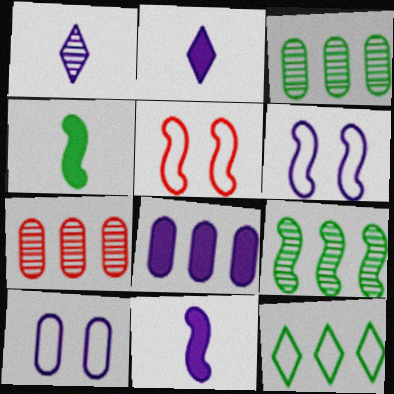[[1, 6, 8], 
[2, 3, 5], 
[5, 9, 11]]